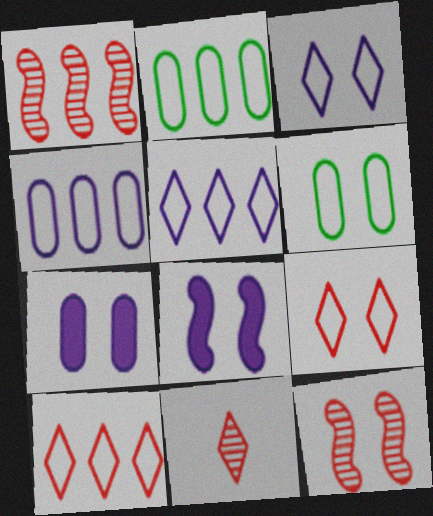[[2, 8, 11]]